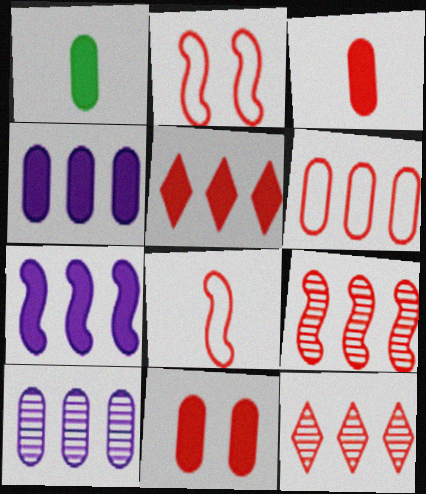[[1, 4, 11], 
[2, 3, 12], 
[5, 6, 9], 
[8, 11, 12]]